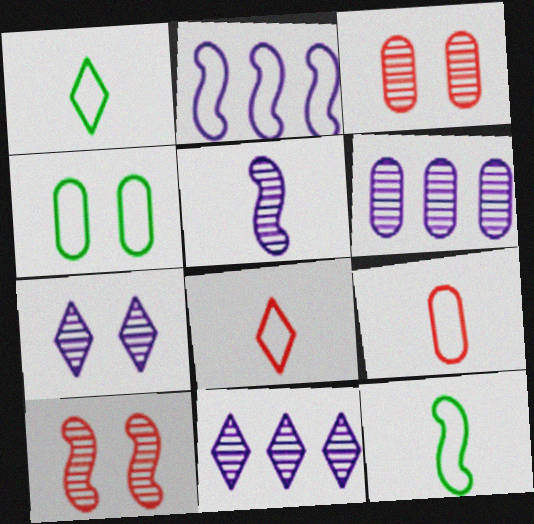[[2, 4, 8], 
[5, 6, 7]]